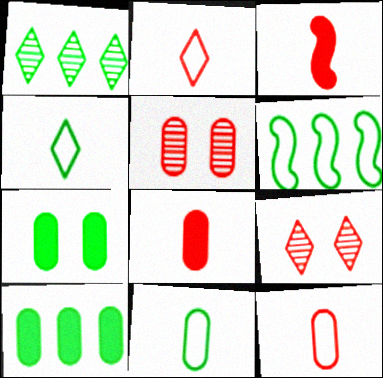[[1, 6, 10]]